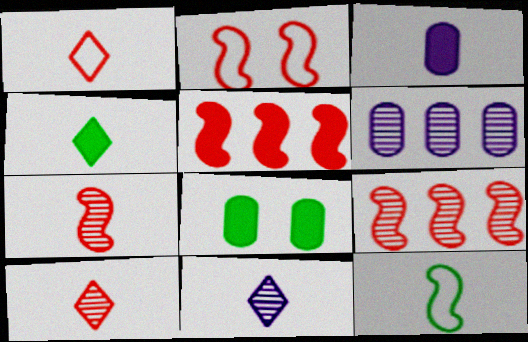[[1, 4, 11], 
[2, 4, 6], 
[2, 5, 7], 
[3, 10, 12]]